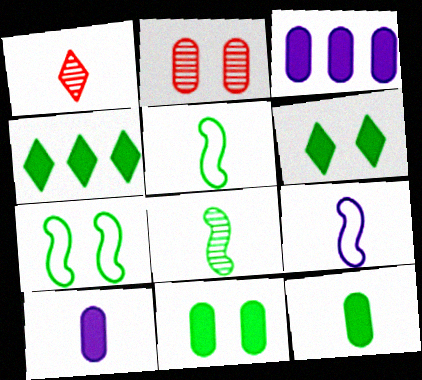[[1, 3, 7], 
[1, 5, 10], 
[1, 9, 12], 
[2, 4, 9]]